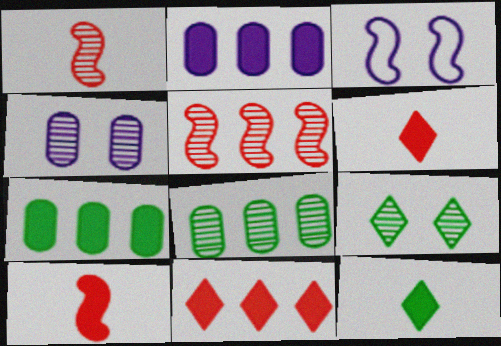[[3, 6, 8]]